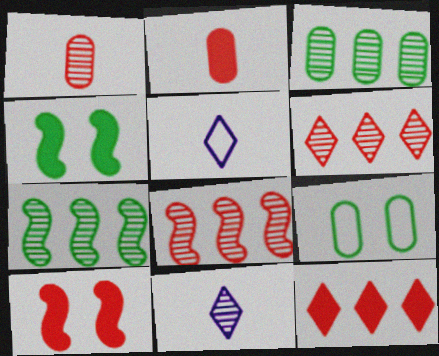[[2, 10, 12], 
[3, 5, 10]]